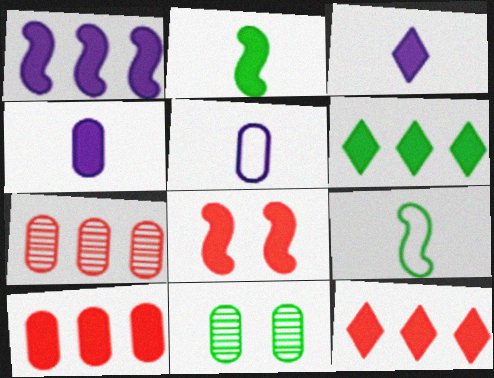[[1, 2, 8], 
[1, 6, 10], 
[4, 6, 8], 
[5, 10, 11], 
[6, 9, 11]]